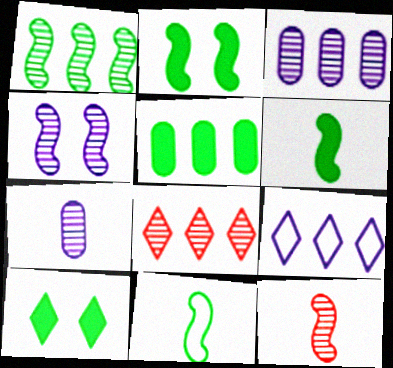[[1, 2, 11], 
[1, 3, 8], 
[1, 4, 12], 
[5, 6, 10]]